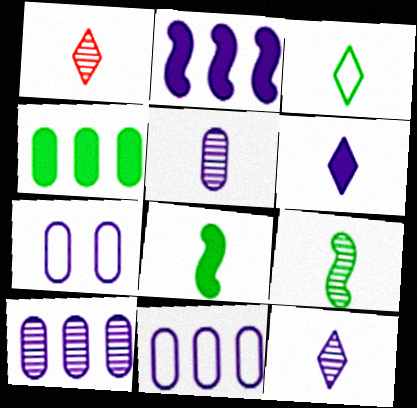[[1, 3, 6], 
[1, 5, 9], 
[2, 7, 12]]